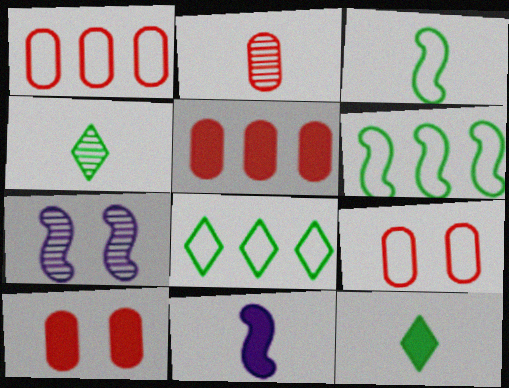[[1, 2, 10], 
[1, 7, 12], 
[2, 5, 9]]